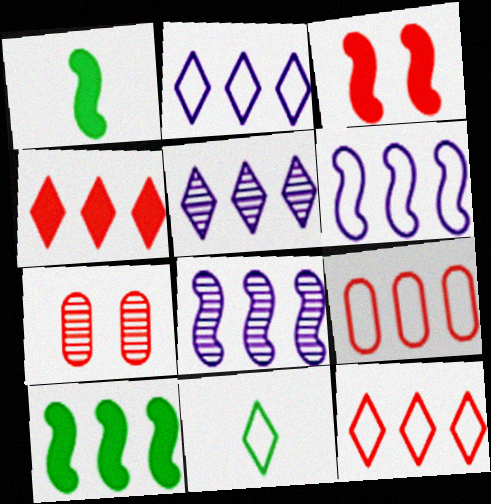[[1, 2, 7], 
[5, 9, 10]]